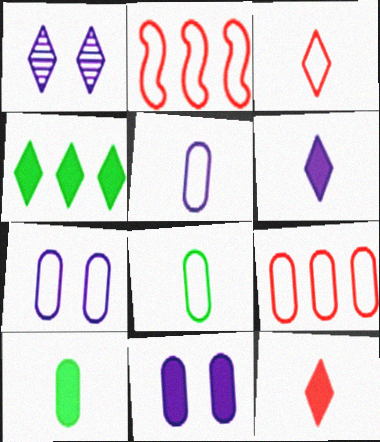[[1, 2, 10], 
[1, 3, 4], 
[7, 8, 9]]